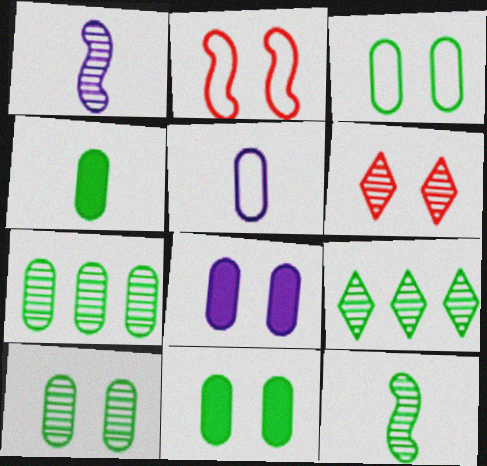[[1, 6, 7], 
[3, 4, 7], 
[3, 10, 11], 
[9, 10, 12]]